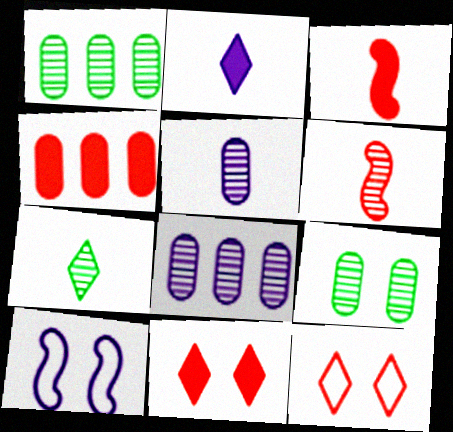[[2, 8, 10], 
[3, 4, 11], 
[4, 6, 12], 
[4, 7, 10], 
[5, 6, 7], 
[9, 10, 11]]